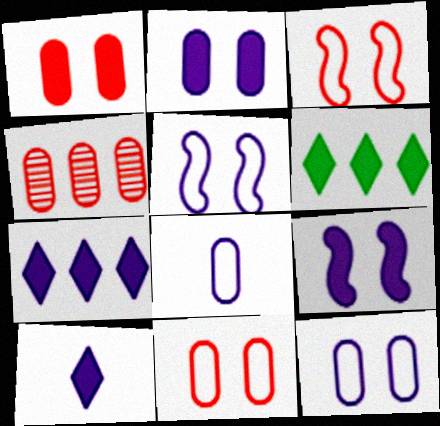[]